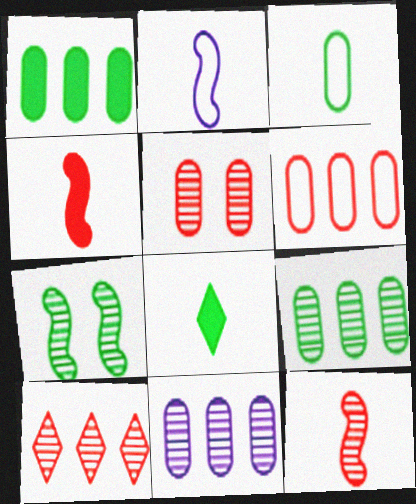[[1, 6, 11], 
[5, 10, 12]]